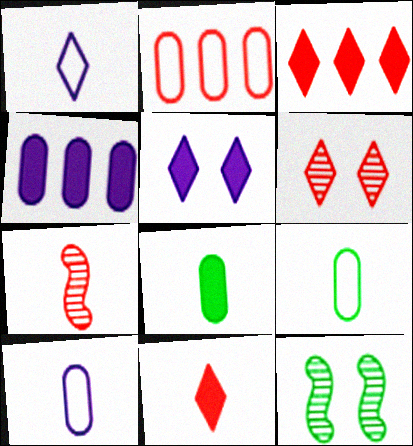[[1, 7, 8], 
[3, 10, 12]]